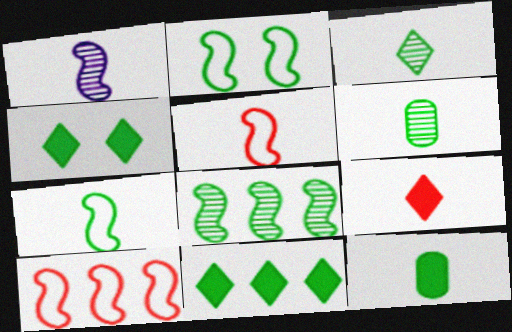[[2, 6, 11], 
[3, 7, 12]]